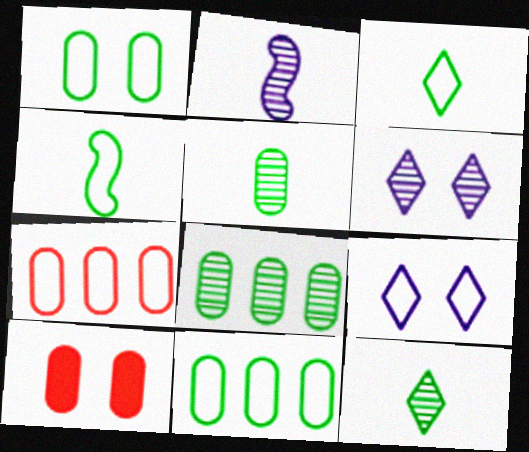[[4, 7, 9]]